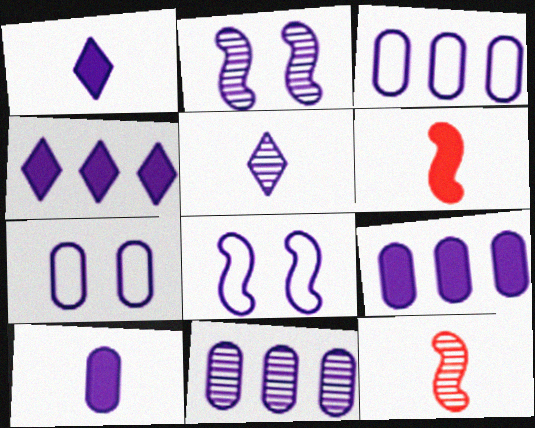[[1, 2, 3], 
[1, 8, 11], 
[2, 5, 11], 
[3, 9, 11], 
[5, 8, 9], 
[7, 10, 11]]